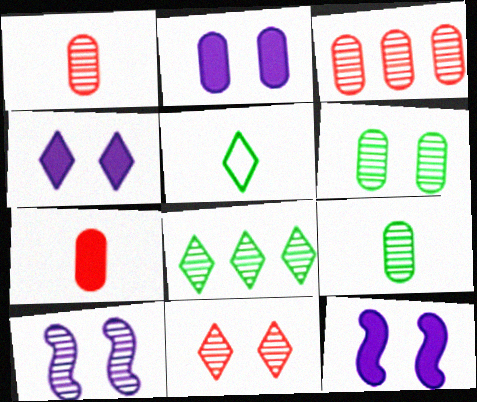[[1, 8, 10], 
[2, 4, 12], 
[3, 5, 12], 
[6, 10, 11]]